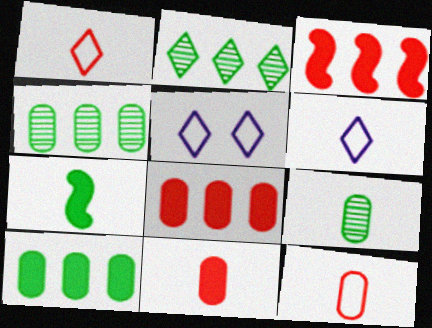[[3, 5, 9]]